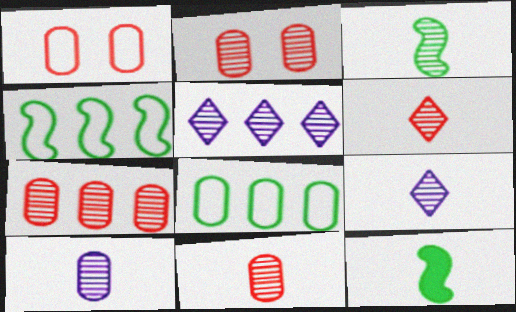[[1, 5, 12], 
[2, 3, 5], 
[2, 7, 11], 
[3, 6, 10], 
[3, 9, 11]]